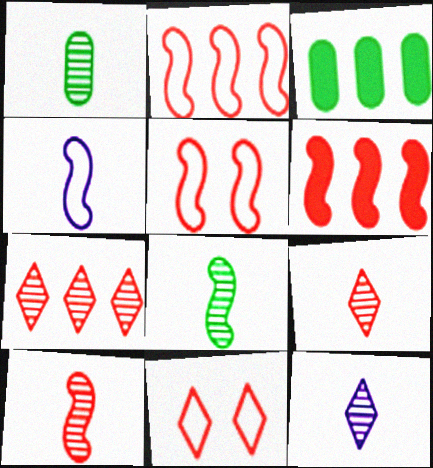[[1, 10, 12], 
[3, 5, 12], 
[5, 6, 10]]